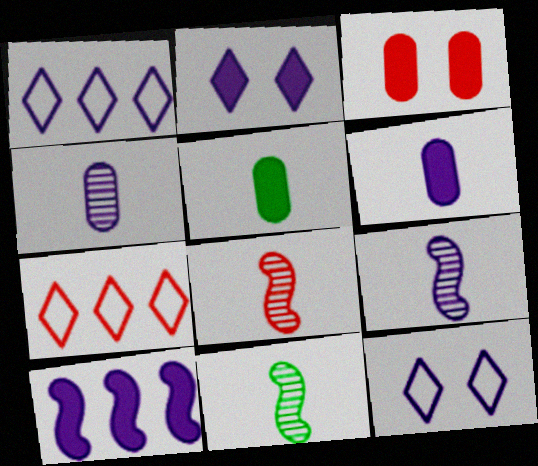[[1, 3, 11], 
[2, 6, 10], 
[3, 7, 8], 
[4, 10, 12], 
[8, 9, 11]]